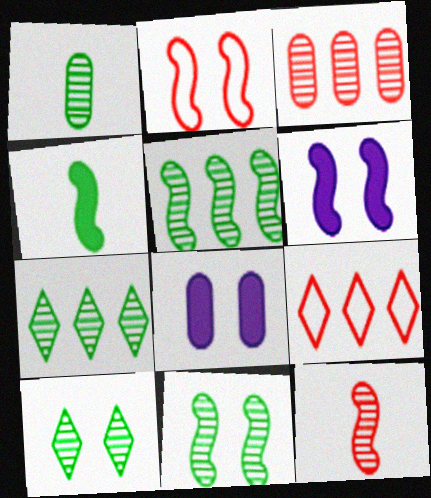[[1, 5, 10], 
[1, 6, 9], 
[1, 7, 11], 
[2, 6, 11], 
[2, 8, 10]]